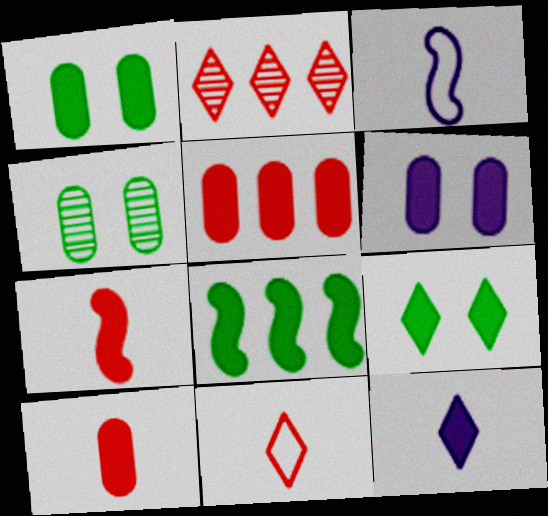[[1, 2, 3]]